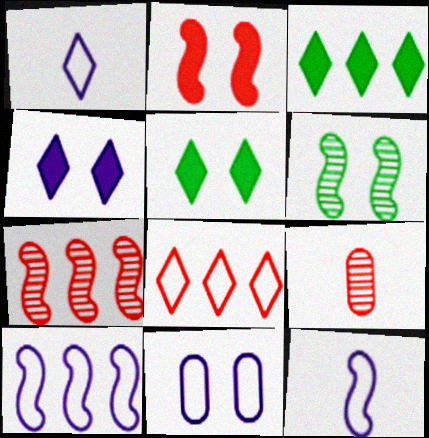[[1, 10, 11], 
[2, 8, 9], 
[5, 9, 10]]